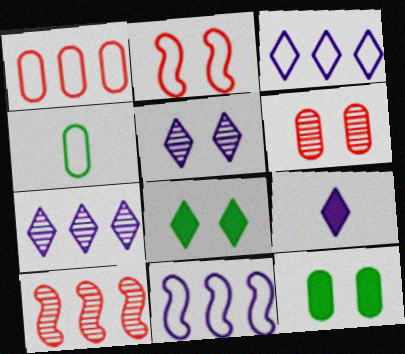[[2, 3, 4], 
[2, 5, 12], 
[3, 5, 9]]